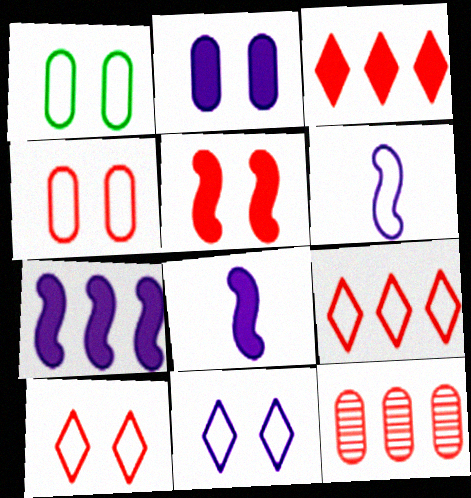[[1, 6, 9]]